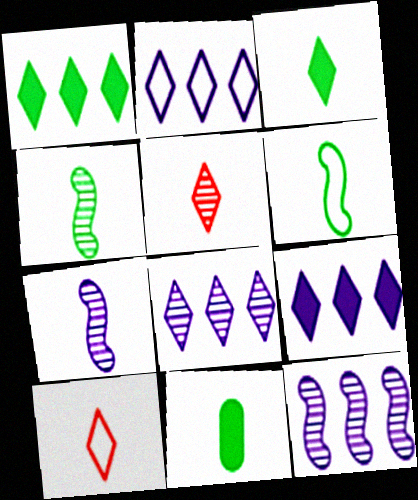[[2, 8, 9], 
[7, 10, 11]]